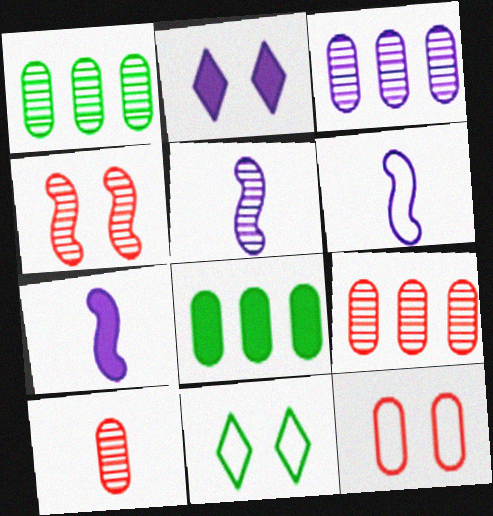[[1, 3, 9], 
[2, 3, 6], 
[5, 6, 7], 
[7, 9, 11]]